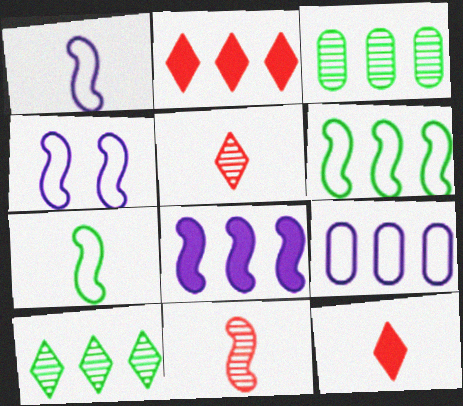[[3, 4, 12]]